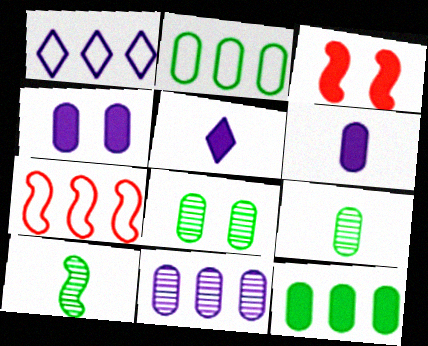[[1, 2, 7], 
[1, 3, 9], 
[3, 5, 12], 
[5, 7, 8]]